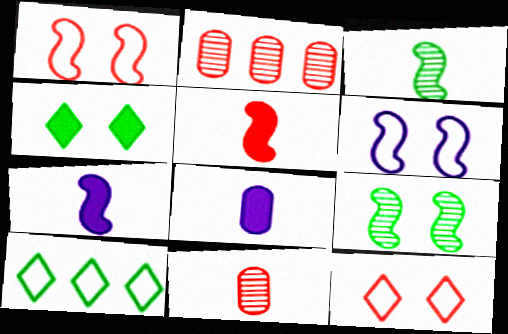[[2, 5, 12]]